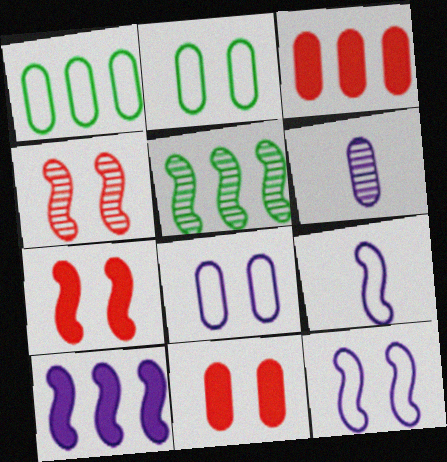[[1, 6, 11], 
[2, 3, 6], 
[5, 7, 9]]